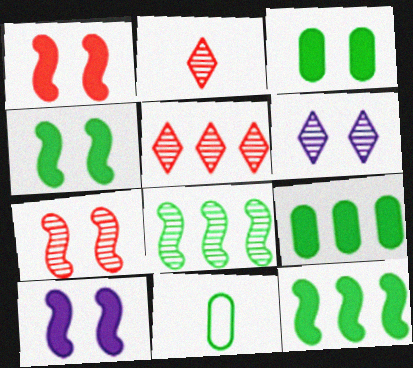[[1, 4, 10], 
[5, 10, 11]]